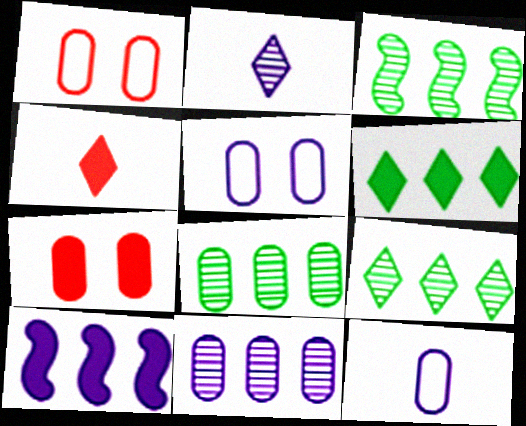[[2, 5, 10], 
[3, 4, 5], 
[3, 8, 9], 
[7, 8, 12]]